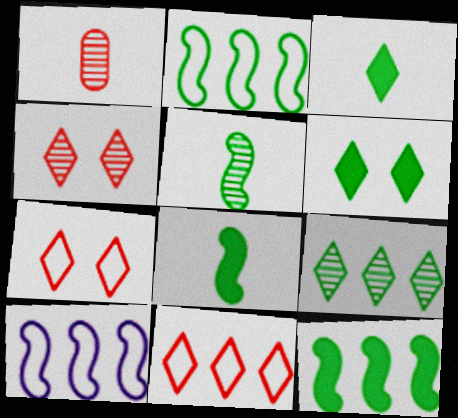[[1, 6, 10]]